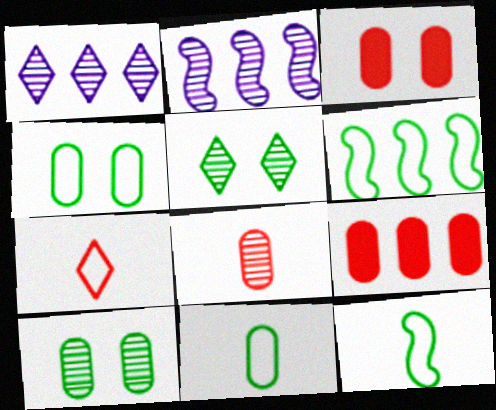[[1, 3, 12], 
[1, 6, 9], 
[2, 5, 8]]